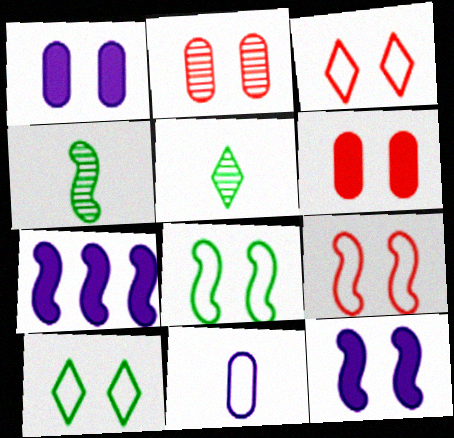[[2, 10, 12], 
[4, 7, 9]]